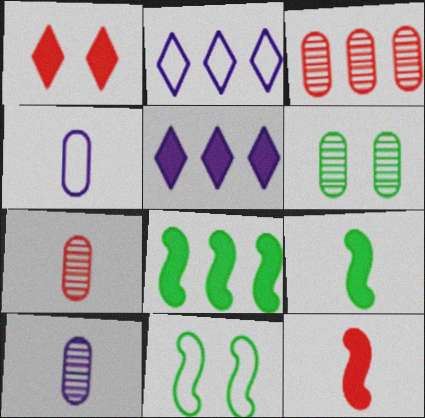[[2, 3, 8], 
[2, 6, 12], 
[3, 6, 10], 
[5, 7, 11]]